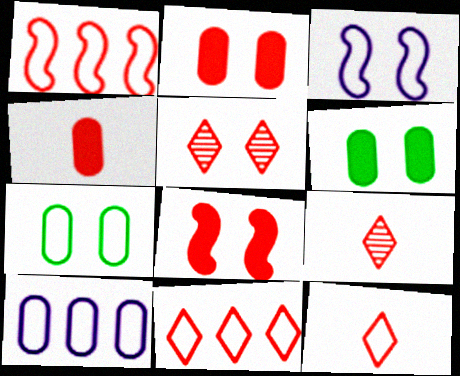[[1, 2, 9], 
[1, 4, 5], 
[3, 5, 6]]